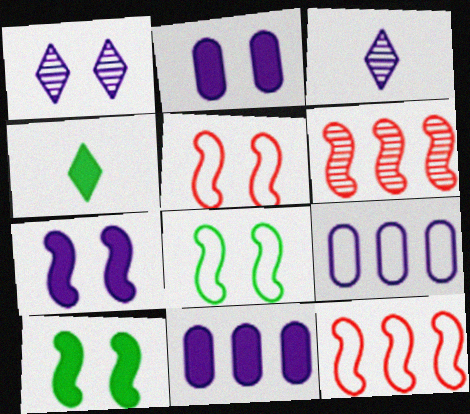[[3, 7, 9]]